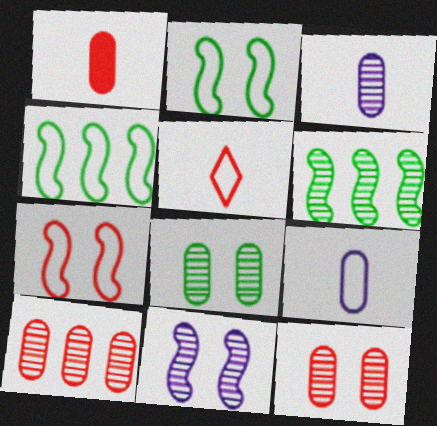[[3, 8, 10]]